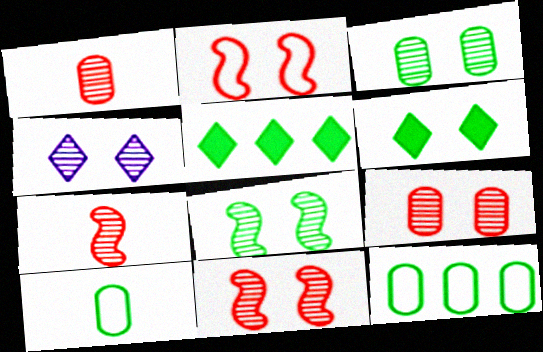[[3, 4, 11], 
[4, 8, 9], 
[5, 8, 10]]